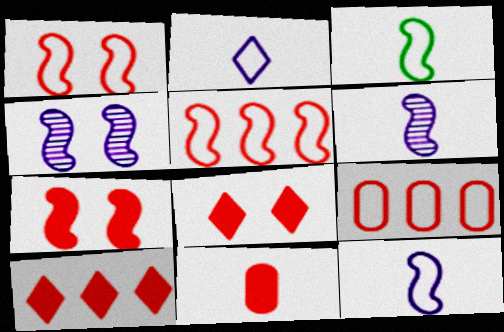[[7, 10, 11]]